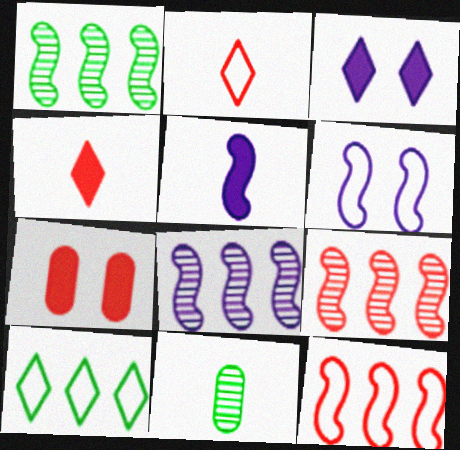[[1, 8, 9], 
[2, 5, 11], 
[2, 7, 9], 
[3, 11, 12], 
[5, 6, 8]]